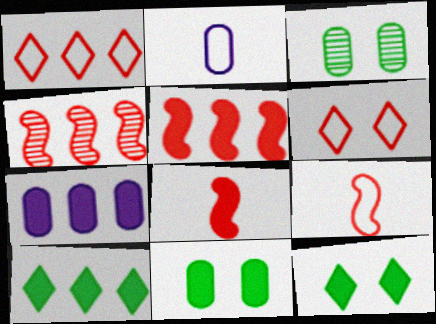[[2, 4, 12], 
[5, 7, 10], 
[7, 8, 12]]